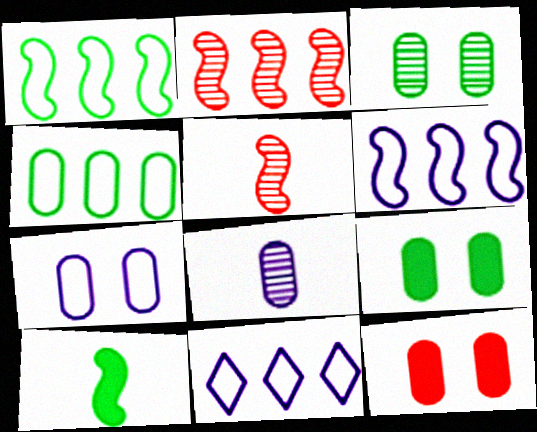[[3, 7, 12], 
[4, 8, 12], 
[5, 9, 11]]